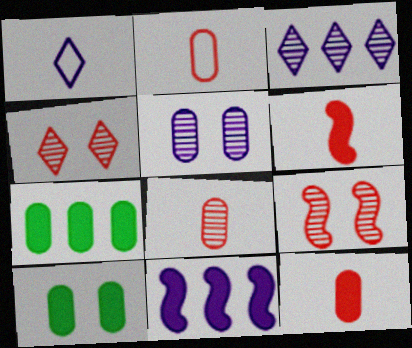[[1, 5, 11], 
[1, 7, 9], 
[2, 5, 7], 
[2, 8, 12]]